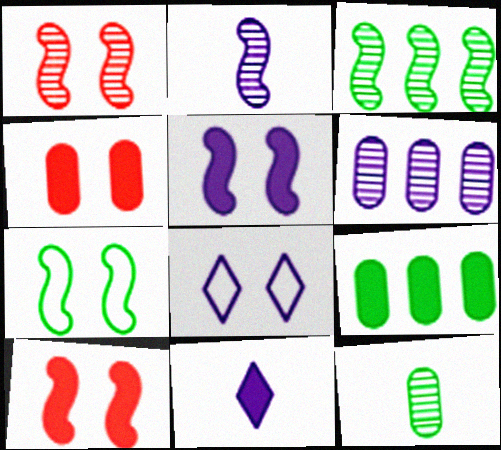[[1, 2, 3], 
[1, 5, 7], 
[9, 10, 11]]